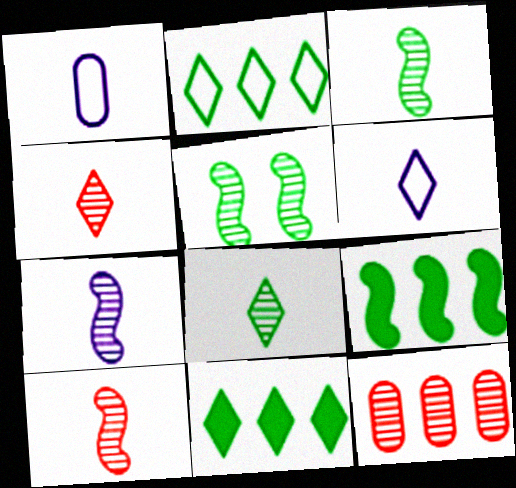[[3, 7, 10]]